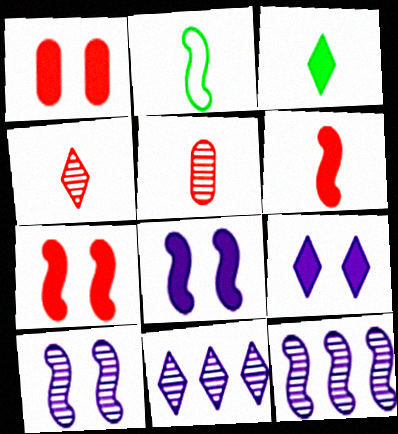[[1, 2, 11], 
[2, 7, 12]]